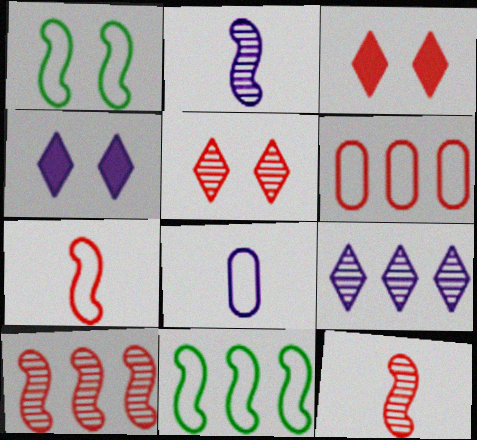[[3, 6, 12]]